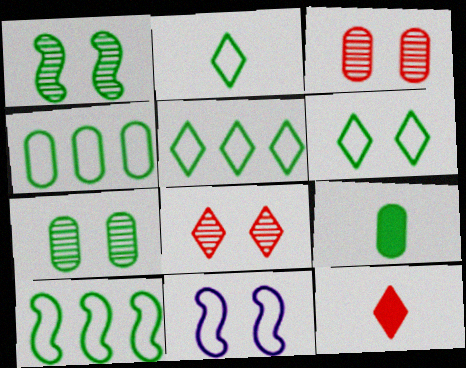[[1, 5, 9], 
[2, 5, 6], 
[4, 5, 10], 
[4, 7, 9]]